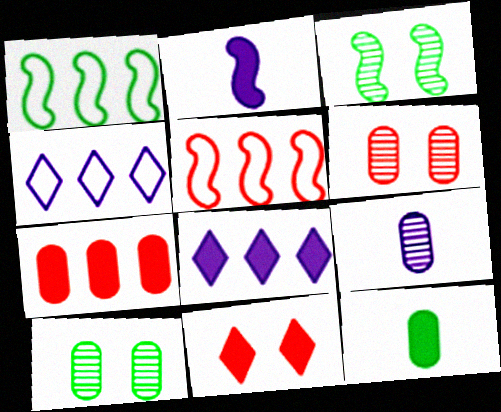[[1, 9, 11], 
[2, 3, 5]]